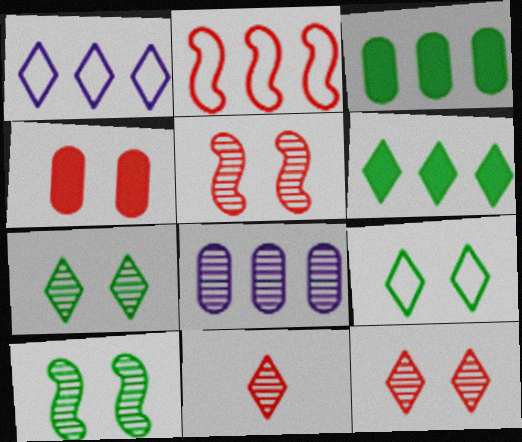[[2, 4, 11], 
[2, 6, 8], 
[8, 10, 11]]